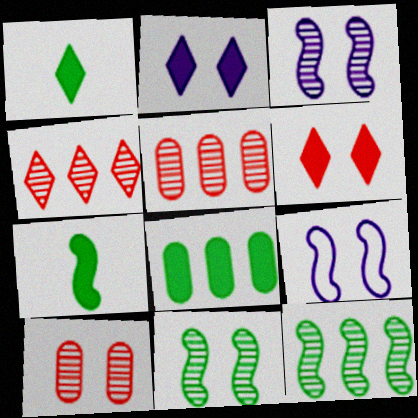[[1, 5, 9]]